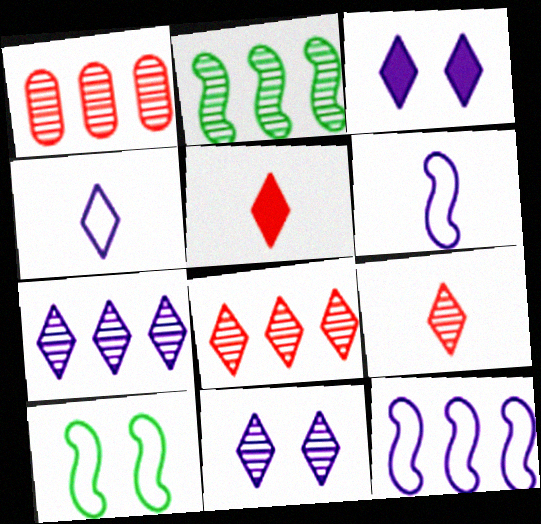[[1, 2, 7], 
[3, 4, 7]]